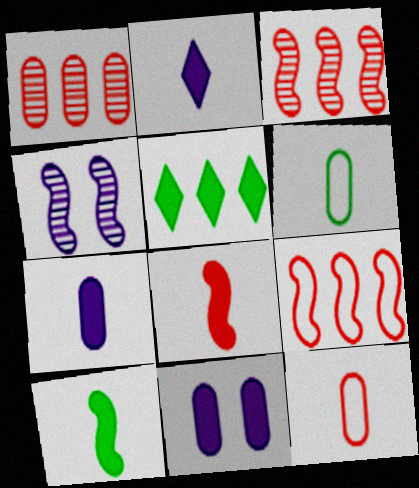[[1, 6, 11], 
[4, 5, 12], 
[4, 9, 10], 
[5, 8, 11]]